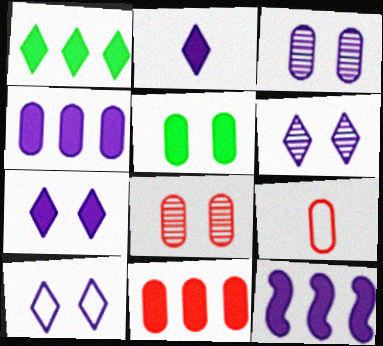[[1, 11, 12], 
[6, 7, 10], 
[8, 9, 11]]